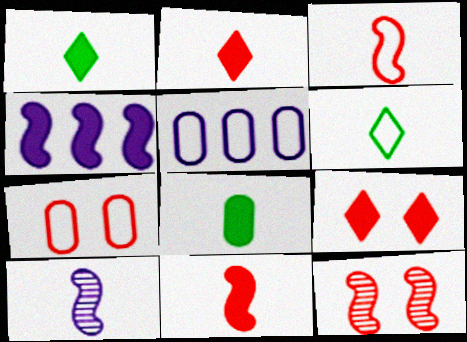[[1, 5, 12], 
[4, 8, 9], 
[7, 9, 12]]